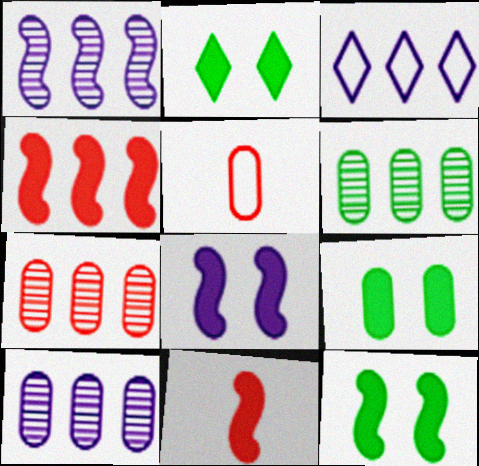[[1, 2, 5], 
[2, 9, 12], 
[3, 4, 6], 
[5, 9, 10], 
[6, 7, 10]]